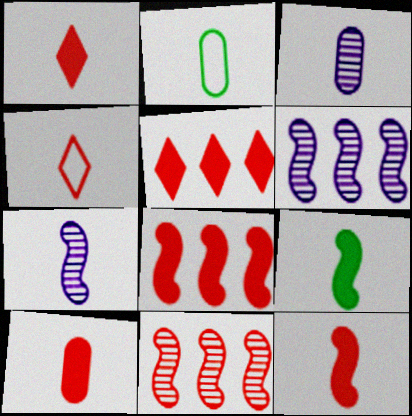[[1, 2, 7], 
[1, 10, 12], 
[2, 3, 10], 
[3, 4, 9]]